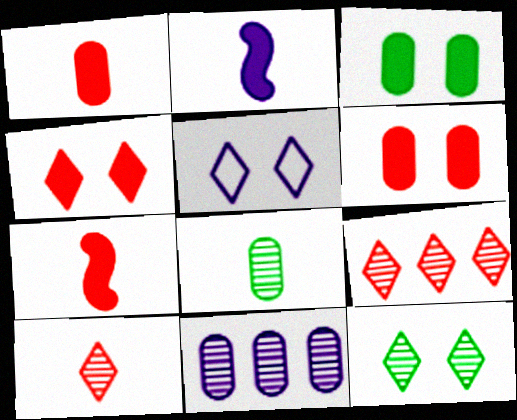[[2, 5, 11], 
[4, 5, 12]]